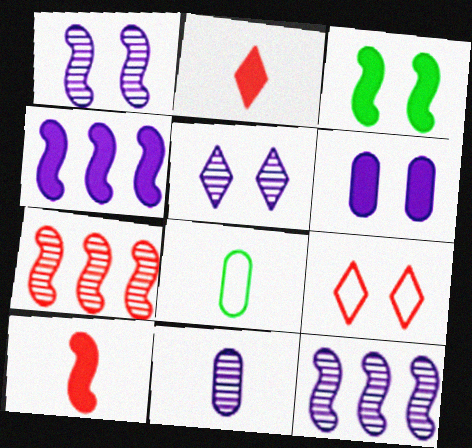[[3, 4, 10], 
[5, 11, 12]]